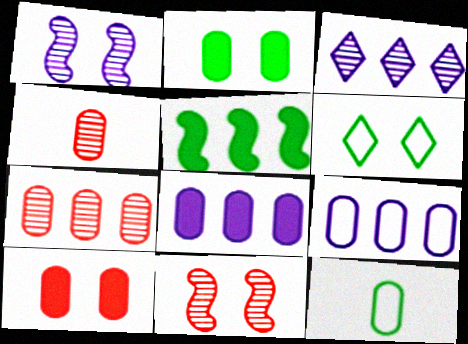[[1, 6, 10], 
[2, 4, 9]]